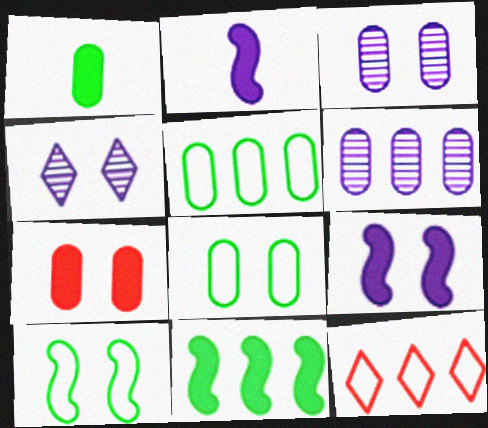[[3, 7, 8], 
[4, 7, 10], 
[6, 11, 12]]